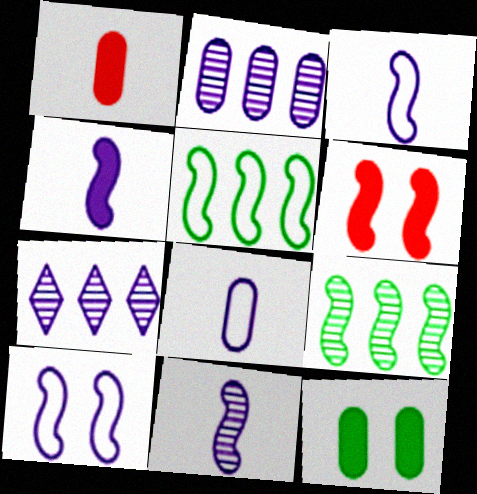[[3, 4, 11], 
[3, 6, 9], 
[5, 6, 11]]